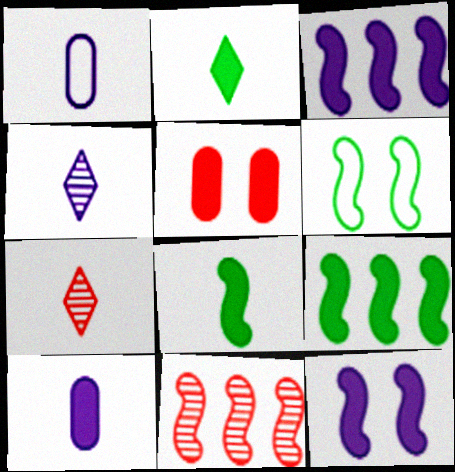[[1, 7, 8], 
[2, 3, 5]]